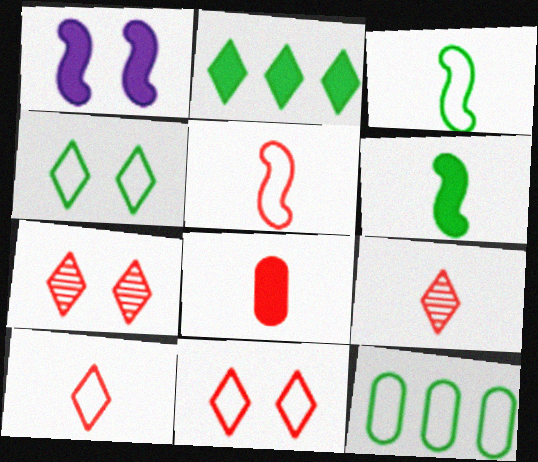[[1, 2, 8], 
[1, 9, 12], 
[3, 4, 12], 
[5, 8, 9]]